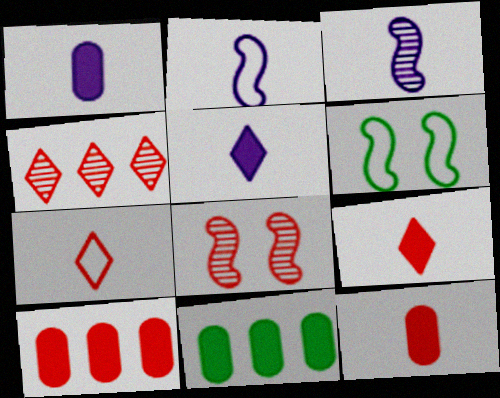[[1, 4, 6], 
[7, 8, 10]]